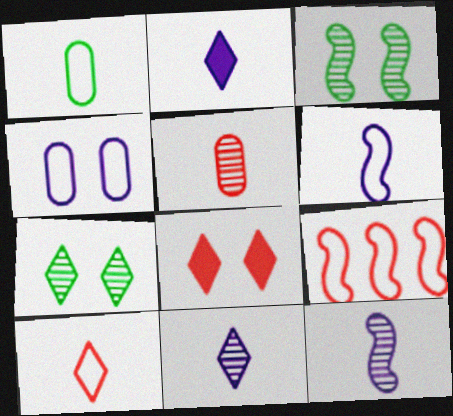[[1, 6, 10], 
[3, 4, 8], 
[5, 8, 9]]